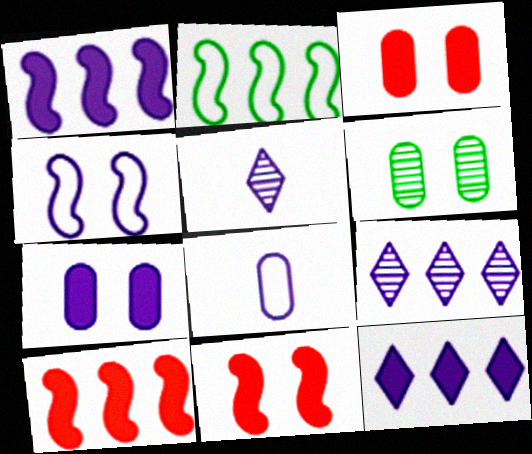[[2, 3, 5]]